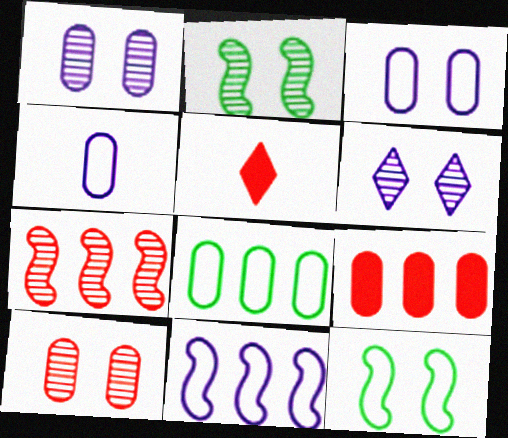[[2, 6, 10]]